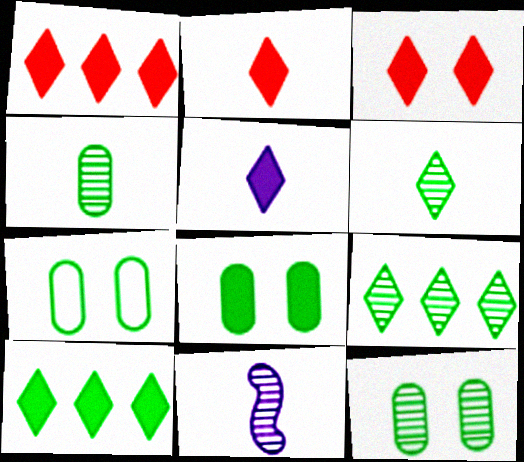[[1, 2, 3], 
[1, 7, 11], 
[3, 5, 10], 
[7, 8, 12]]